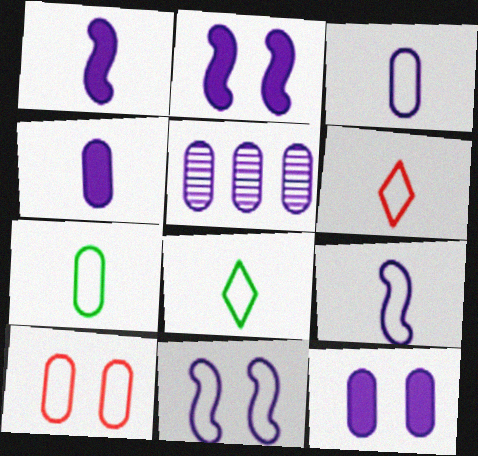[[3, 5, 12], 
[6, 7, 9]]